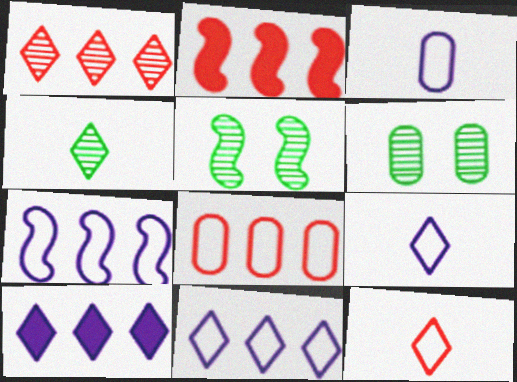[[1, 2, 8], 
[2, 6, 9]]